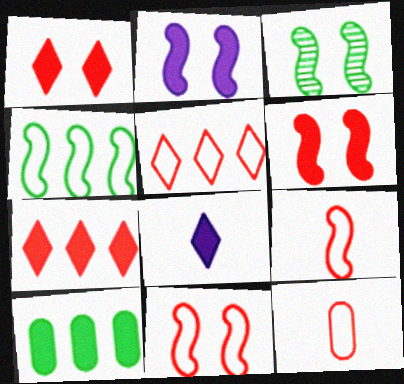[[2, 3, 11], 
[5, 11, 12], 
[6, 8, 10]]